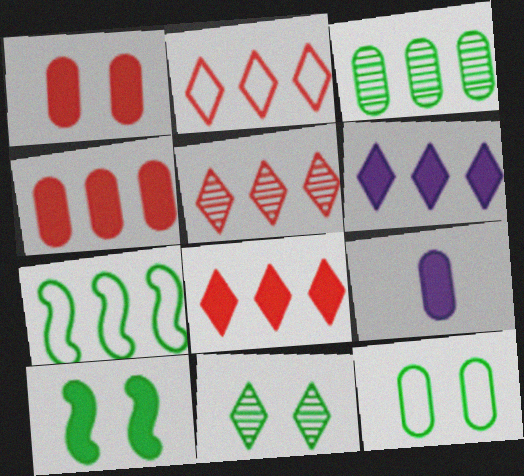[[2, 5, 8], 
[8, 9, 10], 
[10, 11, 12]]